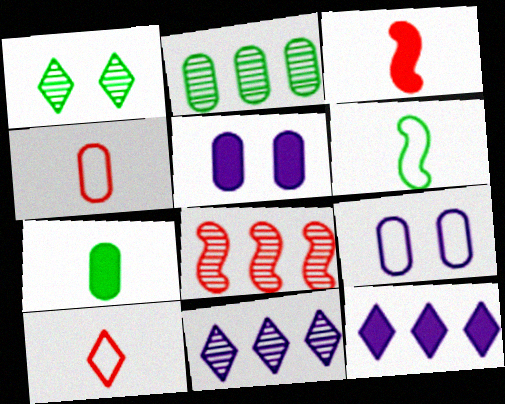[[1, 10, 12], 
[2, 4, 5], 
[2, 8, 11]]